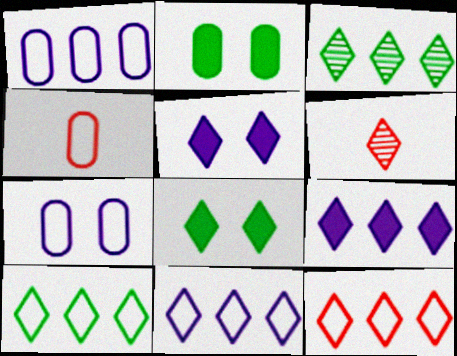[[3, 9, 12], 
[5, 6, 10], 
[6, 8, 11], 
[10, 11, 12]]